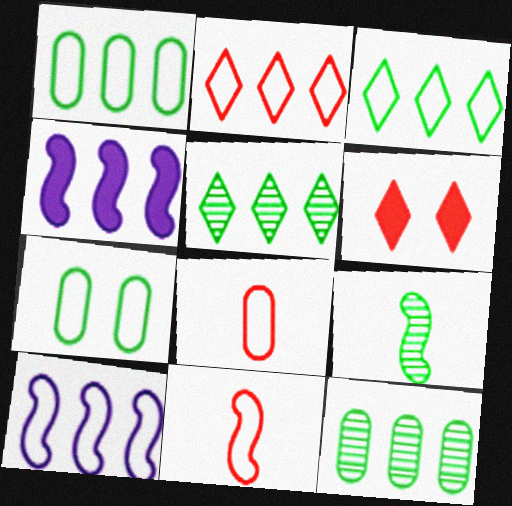[[1, 2, 10], 
[2, 4, 12]]